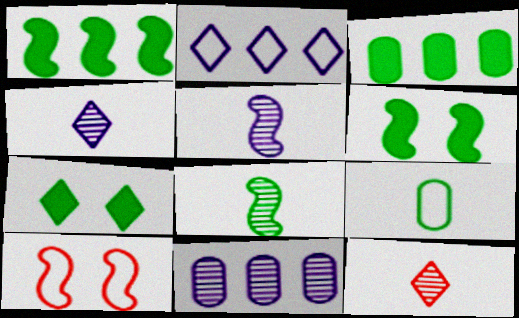[[1, 5, 10], 
[2, 7, 12], 
[2, 9, 10], 
[3, 4, 10]]